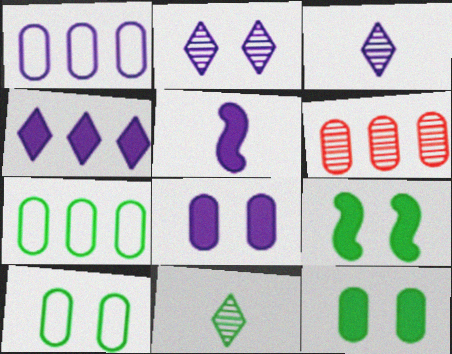[[1, 2, 5], 
[4, 5, 8], 
[7, 9, 11]]